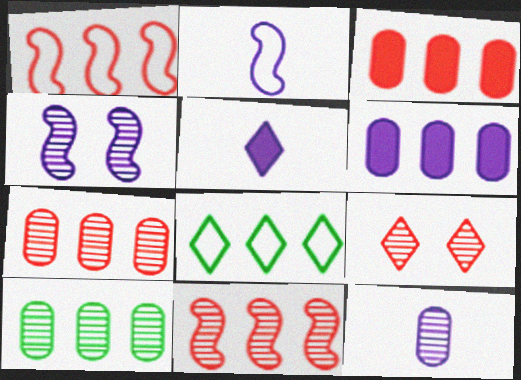[[2, 5, 12], 
[5, 8, 9], 
[6, 8, 11]]